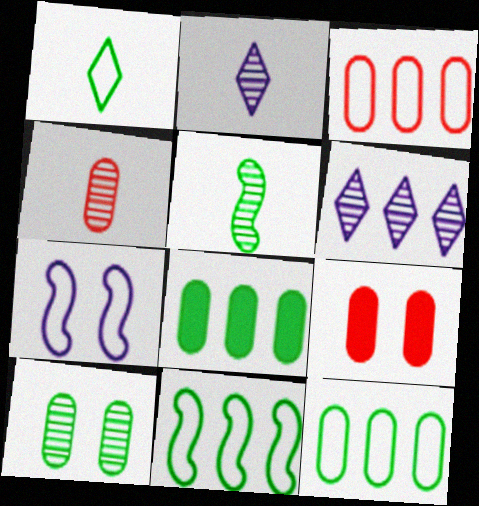[[1, 3, 7], 
[2, 4, 5], 
[2, 9, 11], 
[3, 4, 9]]